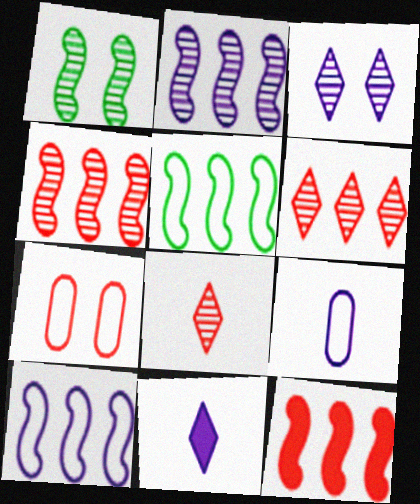[[2, 5, 12], 
[7, 8, 12]]